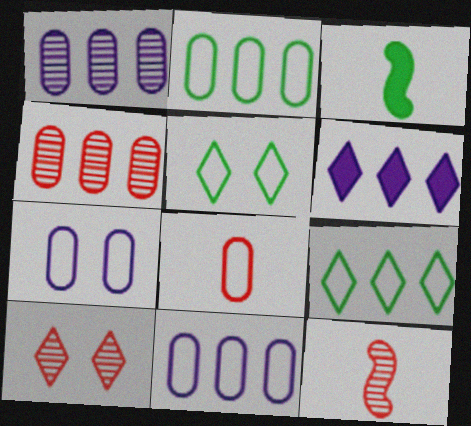[[2, 7, 8], 
[3, 10, 11], 
[4, 10, 12]]